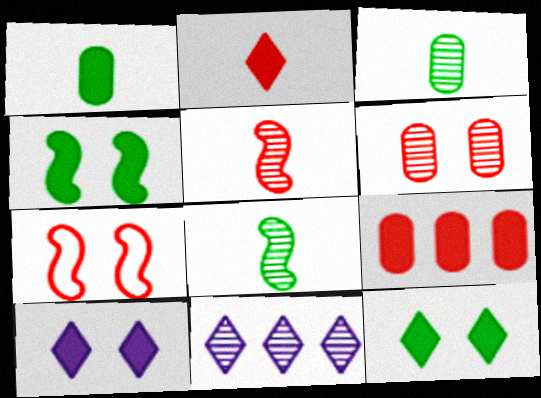[[1, 7, 11], 
[6, 8, 11]]